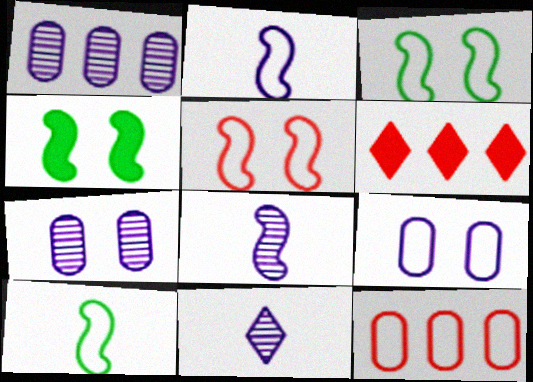[[4, 11, 12], 
[6, 7, 10]]